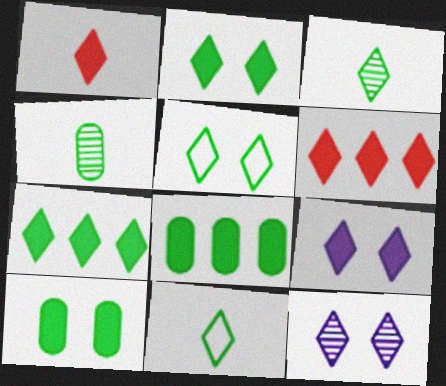[[1, 7, 9], 
[3, 5, 7], 
[6, 11, 12]]